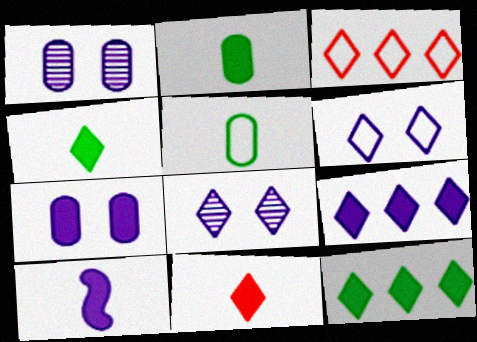[[2, 10, 11], 
[3, 4, 8], 
[7, 9, 10]]